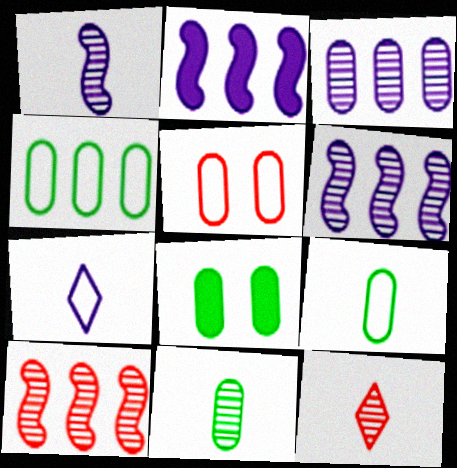[[1, 11, 12], 
[4, 8, 11], 
[7, 8, 10]]